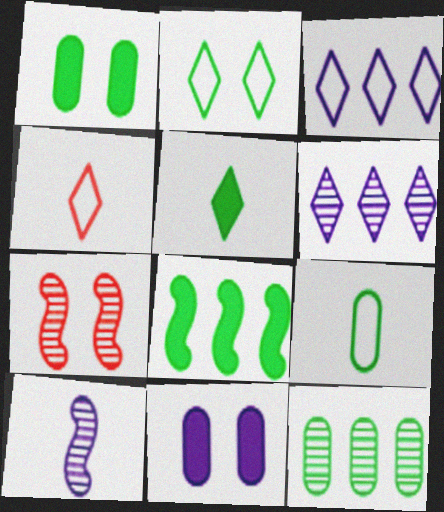[[1, 5, 8], 
[1, 9, 12], 
[2, 3, 4], 
[2, 7, 11], 
[3, 10, 11]]